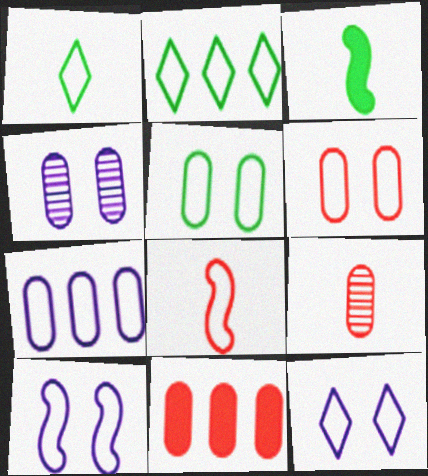[[6, 9, 11]]